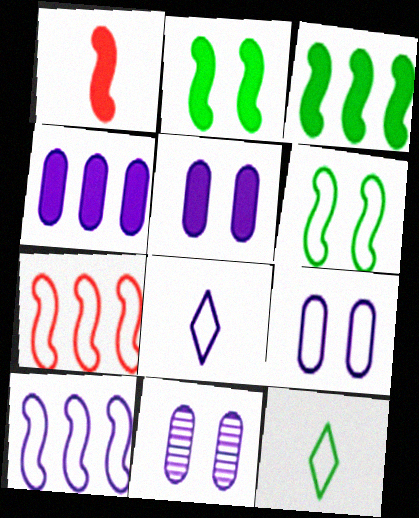[[5, 9, 11], 
[7, 9, 12], 
[8, 9, 10]]